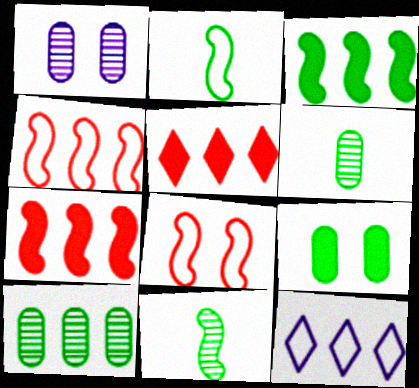[[1, 2, 5], 
[7, 10, 12]]